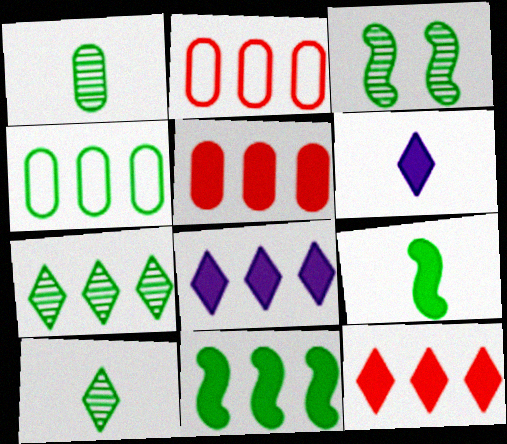[[1, 3, 7], 
[2, 3, 6], 
[4, 7, 11], 
[5, 8, 11]]